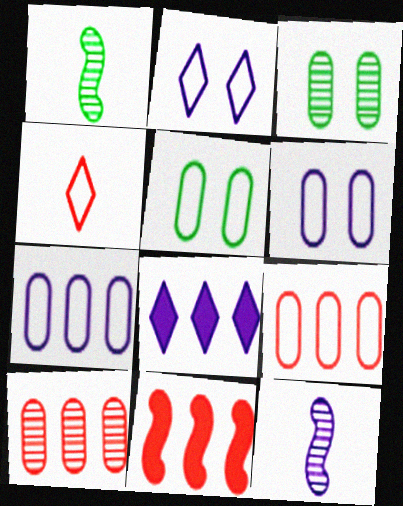[[6, 8, 12]]